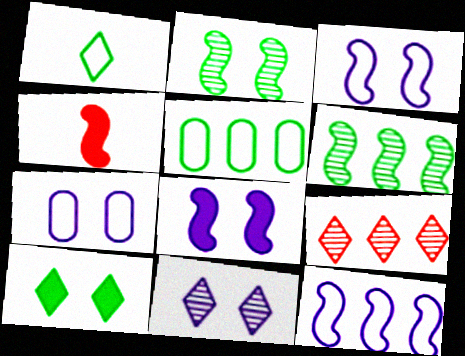[[2, 4, 12], 
[3, 4, 6], 
[4, 5, 11], 
[7, 8, 11]]